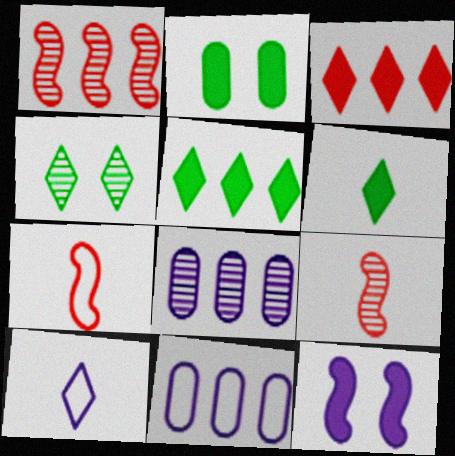[[1, 2, 10], 
[1, 5, 11], 
[3, 4, 10], 
[4, 8, 9], 
[8, 10, 12]]